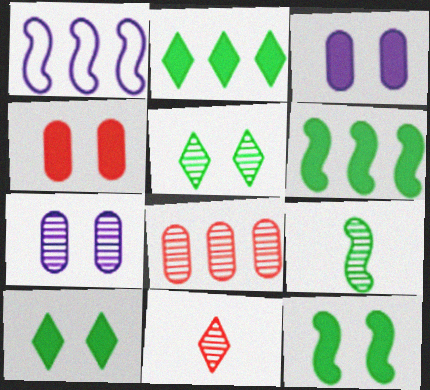[[1, 2, 8]]